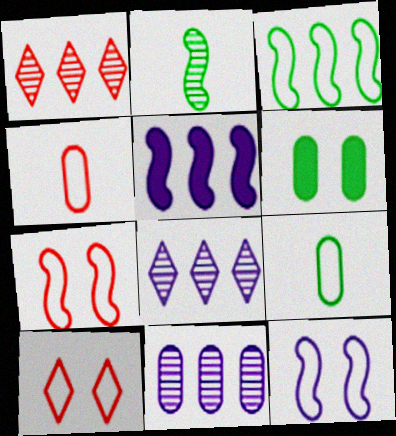[[2, 5, 7], 
[4, 6, 11]]